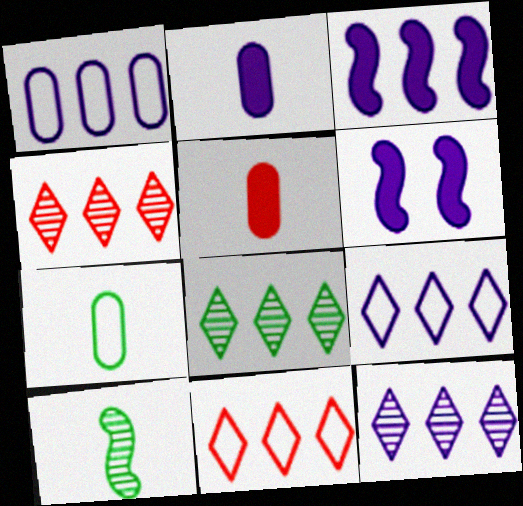[[1, 3, 12], 
[4, 6, 7], 
[4, 8, 12]]